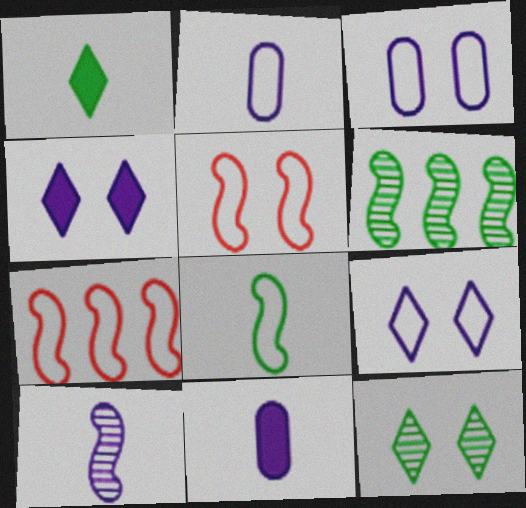[[7, 11, 12]]